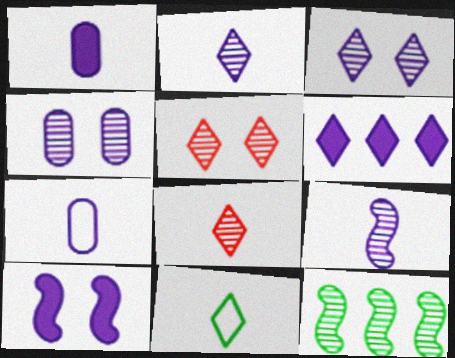[[1, 6, 10], 
[4, 8, 12], 
[5, 6, 11]]